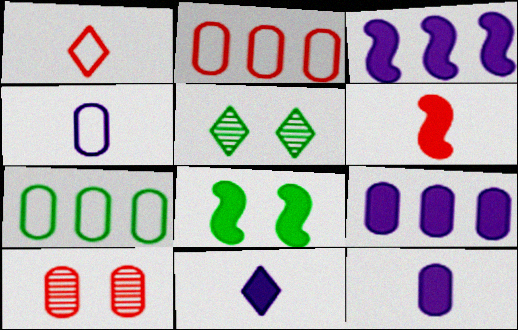[[3, 6, 8], 
[7, 10, 12]]